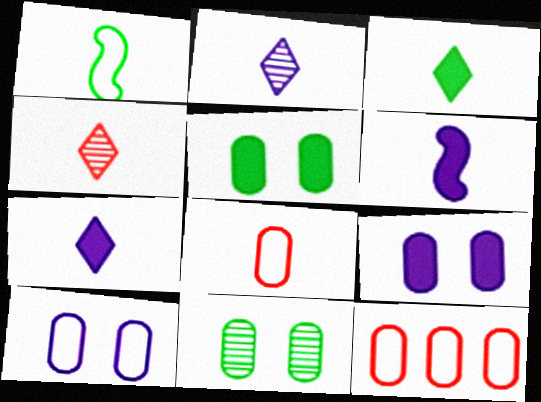[]